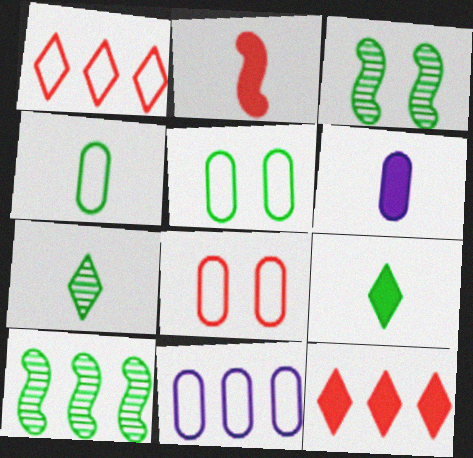[[1, 3, 6], 
[2, 6, 9], 
[4, 8, 11], 
[5, 9, 10], 
[10, 11, 12]]